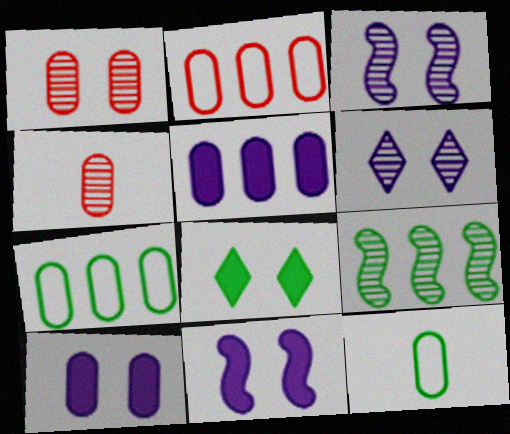[[1, 5, 12], 
[4, 6, 9], 
[4, 7, 10], 
[8, 9, 12]]